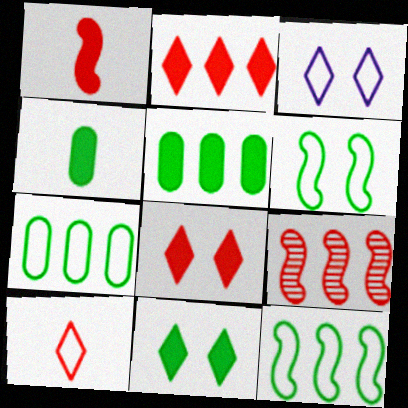[[3, 4, 9]]